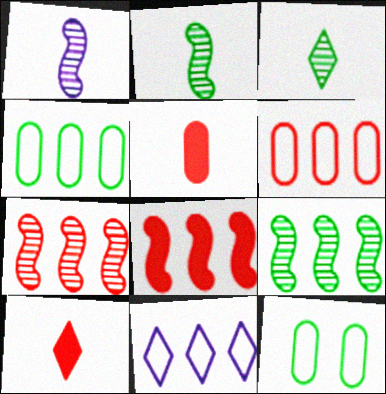[]